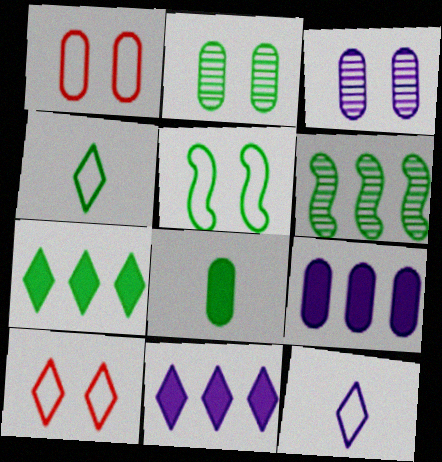[]